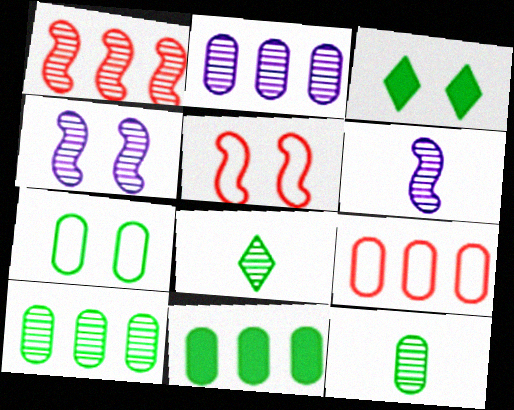[[2, 9, 11], 
[3, 6, 9], 
[7, 11, 12]]